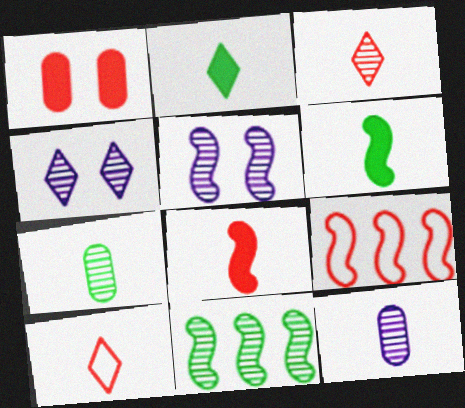[[1, 3, 9], 
[5, 6, 9], 
[6, 10, 12]]